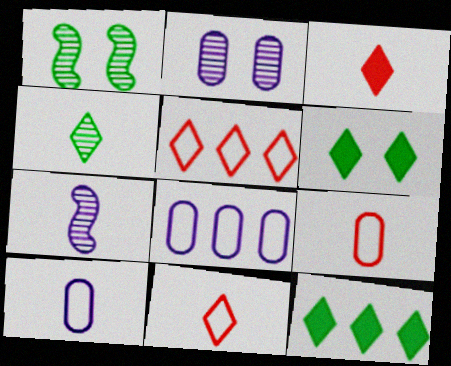[[1, 3, 8]]